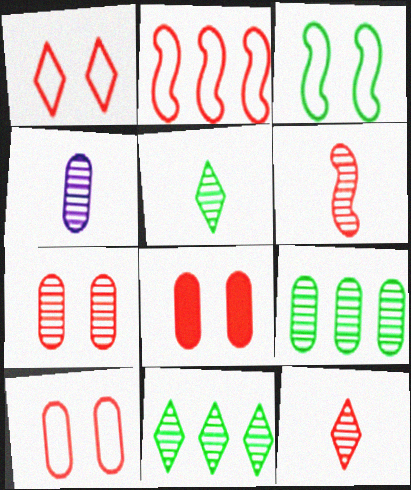[[2, 8, 12], 
[4, 5, 6], 
[4, 7, 9], 
[7, 8, 10]]